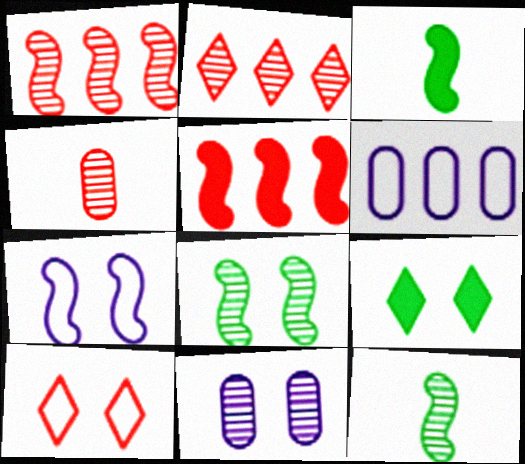[[1, 3, 7], 
[2, 11, 12], 
[4, 5, 10], 
[5, 7, 12]]